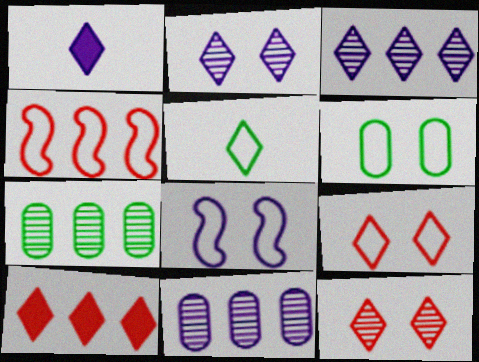[[1, 8, 11], 
[2, 5, 10], 
[6, 8, 9]]